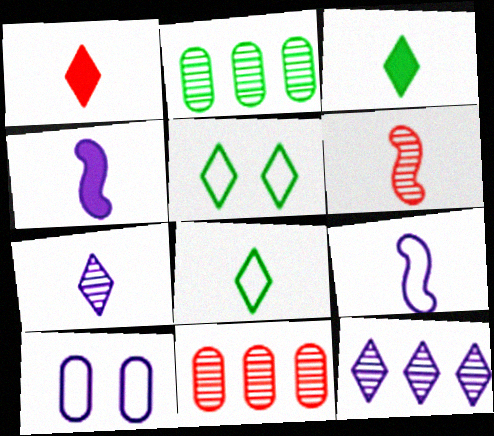[[1, 5, 12], 
[1, 7, 8], 
[4, 5, 11], 
[4, 10, 12]]